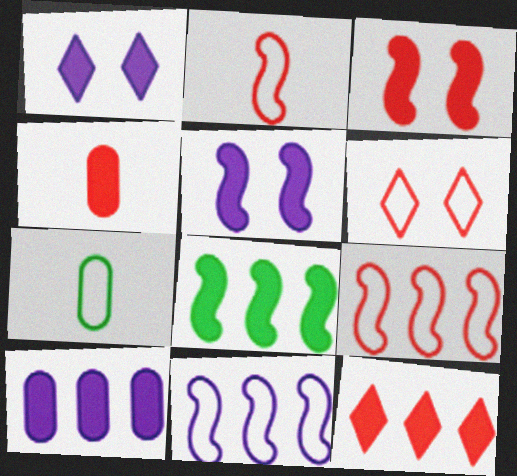[[1, 4, 8], 
[3, 4, 12], 
[6, 7, 11], 
[8, 10, 12]]